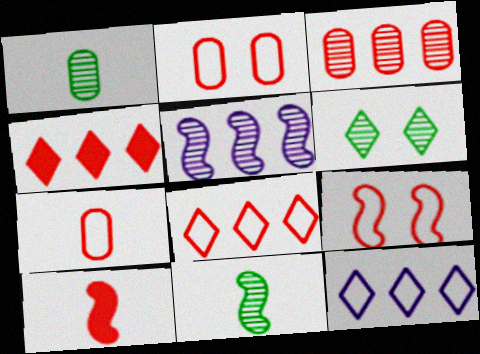[[7, 8, 9]]